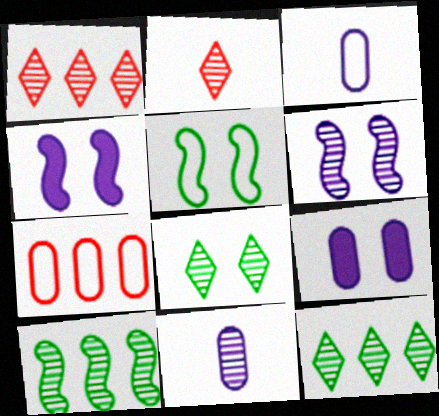[]